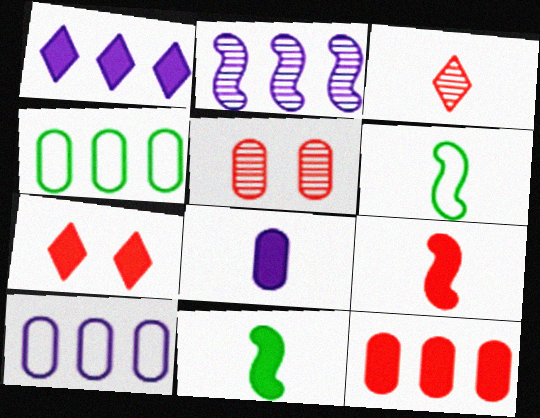[[1, 2, 10], 
[1, 5, 6], 
[3, 6, 8], 
[4, 5, 8], 
[7, 9, 12]]